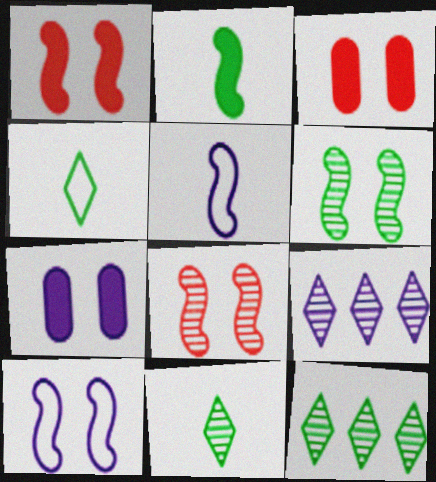[[1, 6, 10], 
[3, 5, 12], 
[5, 7, 9]]